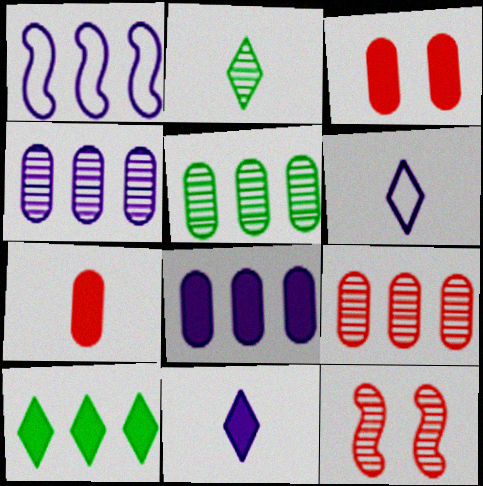[[1, 2, 3], 
[1, 9, 10], 
[2, 4, 12], 
[4, 5, 9]]